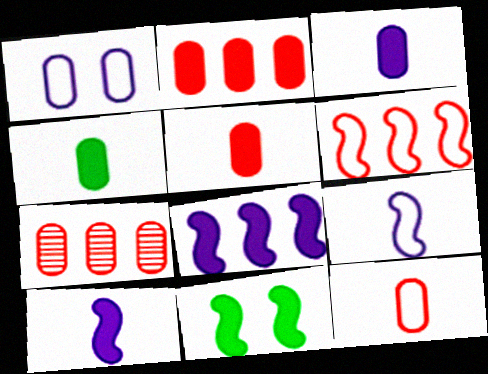[[1, 4, 7], 
[3, 4, 5]]